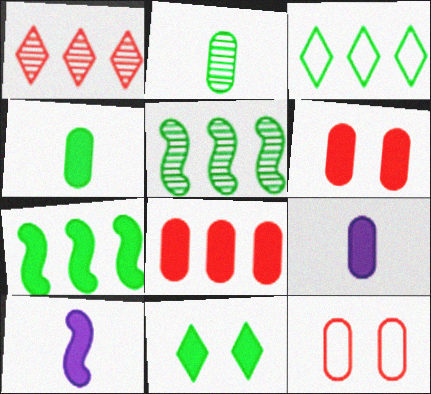[[4, 7, 11], 
[8, 10, 11]]